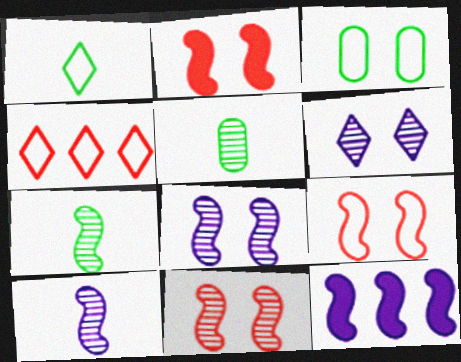[[2, 3, 6], 
[2, 9, 11], 
[7, 9, 12]]